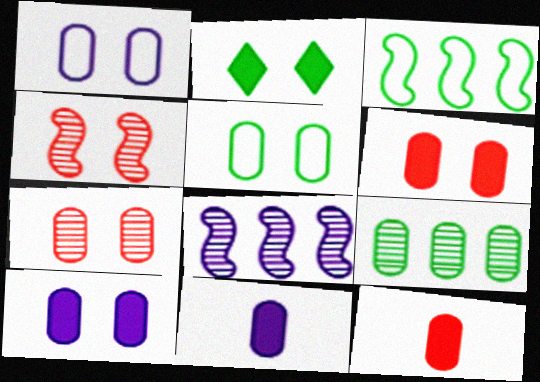[[1, 2, 4], 
[1, 9, 12], 
[5, 7, 10]]